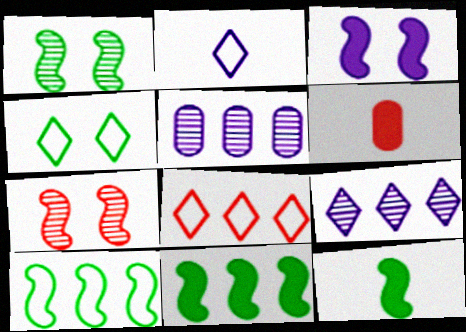[[1, 10, 12], 
[2, 3, 5], 
[2, 4, 8], 
[5, 8, 11], 
[6, 7, 8]]